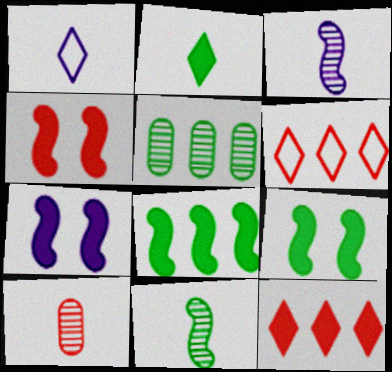[[1, 4, 5], 
[4, 6, 10], 
[4, 7, 9]]